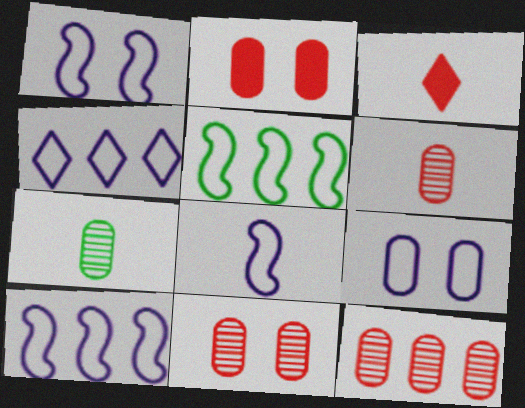[[1, 8, 10], 
[3, 7, 8], 
[4, 8, 9], 
[6, 11, 12]]